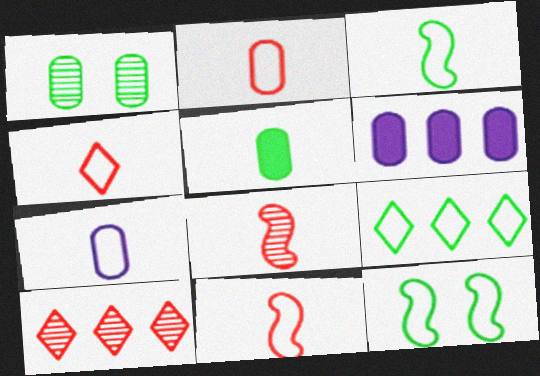[[1, 2, 6], 
[2, 4, 11], 
[3, 4, 7]]